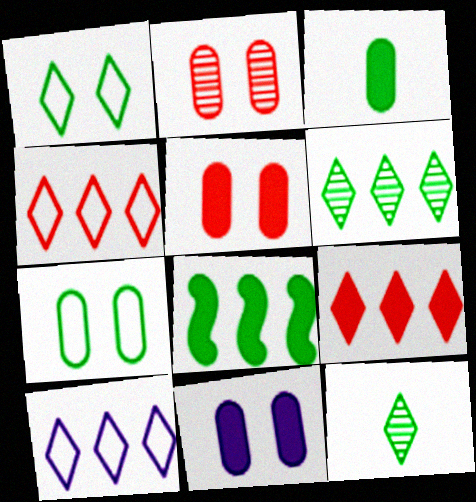[[2, 7, 11], 
[6, 9, 10], 
[7, 8, 12]]